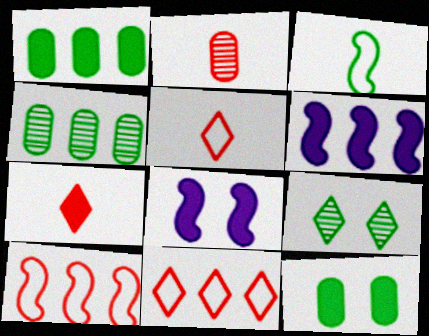[[1, 3, 9], 
[1, 7, 8], 
[4, 5, 8], 
[4, 6, 11], 
[6, 7, 12]]